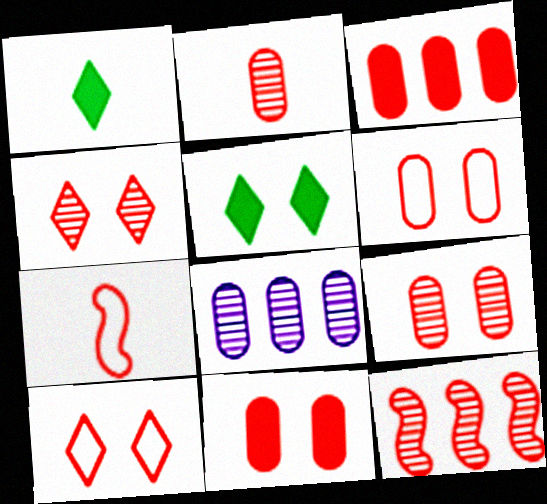[[2, 3, 6], 
[2, 4, 12], 
[3, 4, 7], 
[5, 7, 8], 
[6, 9, 11]]